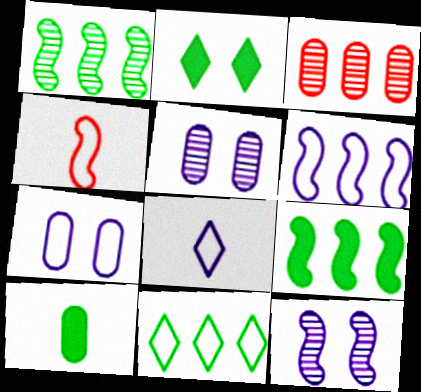[[2, 9, 10], 
[3, 7, 10], 
[4, 7, 11], 
[4, 9, 12], 
[6, 7, 8]]